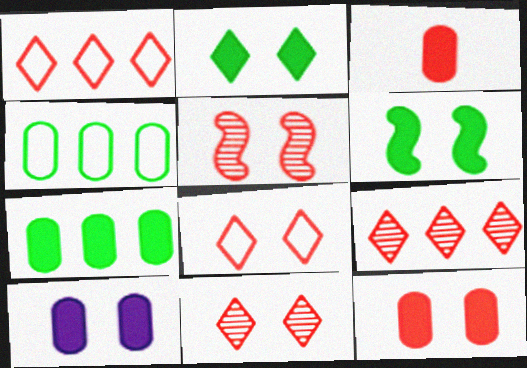[[1, 3, 5], 
[3, 7, 10], 
[5, 8, 12]]